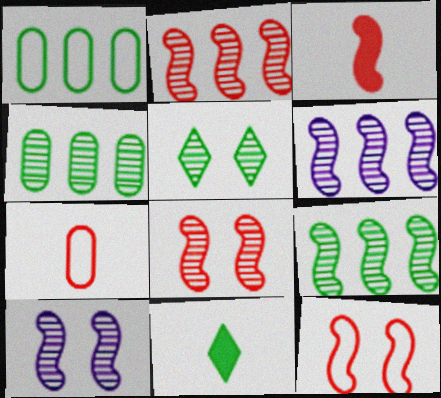[[2, 3, 12], 
[2, 6, 9]]